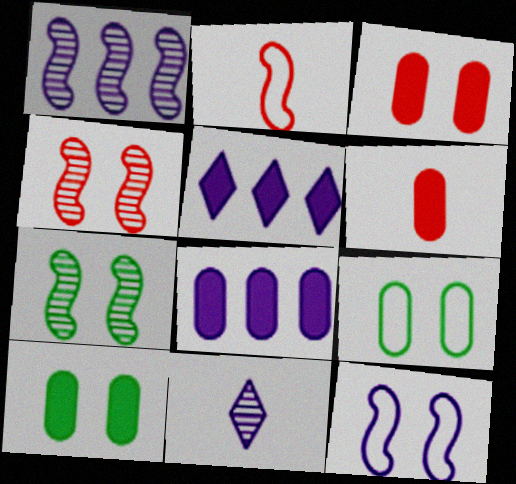[[6, 8, 10], 
[8, 11, 12]]